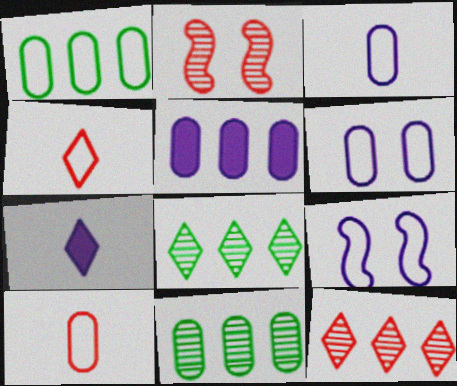[[1, 2, 7], 
[1, 4, 9], 
[1, 6, 10]]